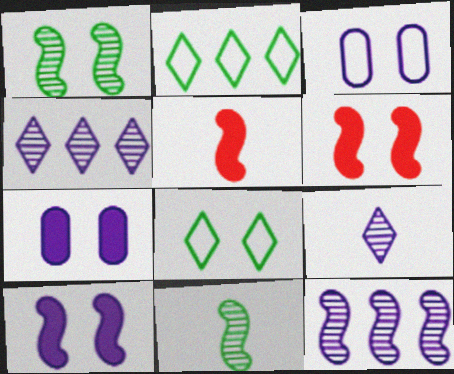[]